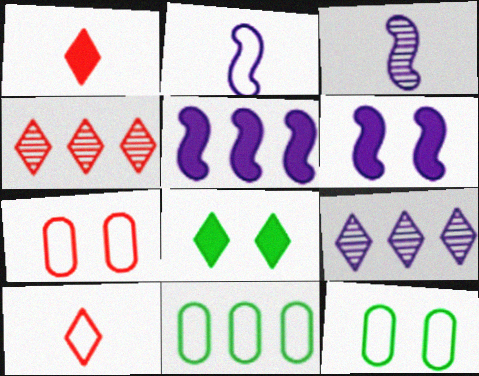[[4, 5, 11], 
[8, 9, 10]]